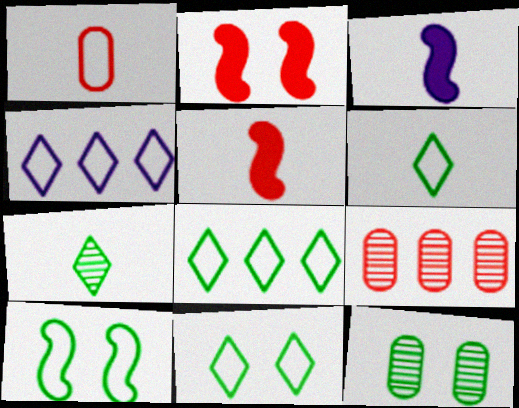[[1, 3, 7], 
[1, 4, 10], 
[3, 9, 11], 
[4, 5, 12], 
[6, 8, 11]]